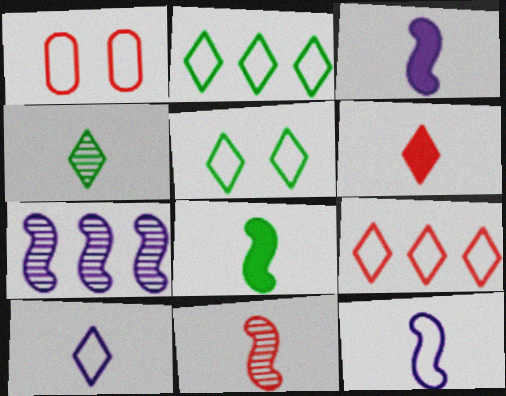[[1, 2, 12], 
[4, 6, 10], 
[5, 9, 10], 
[8, 11, 12]]